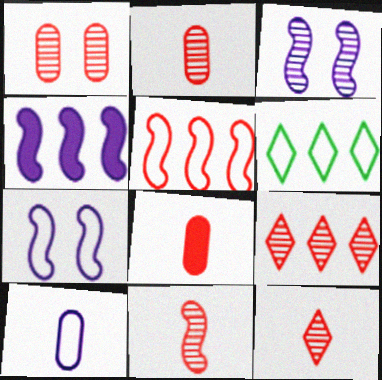[[1, 9, 11], 
[2, 11, 12], 
[3, 6, 8]]